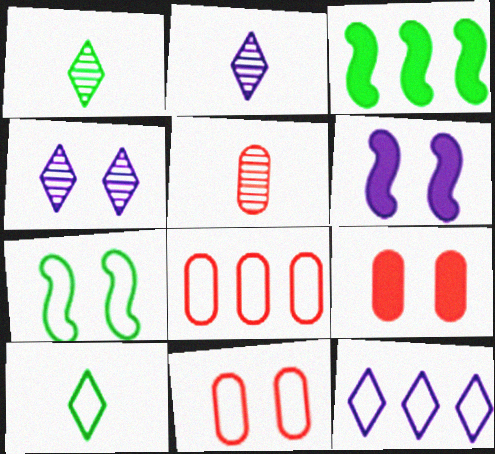[[1, 6, 8], 
[2, 3, 11], 
[4, 7, 9], 
[5, 8, 9]]